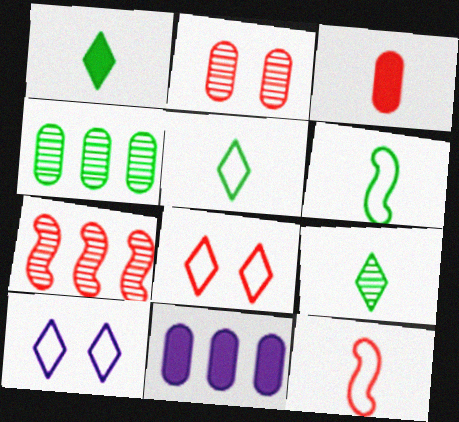[[1, 5, 9], 
[3, 7, 8]]